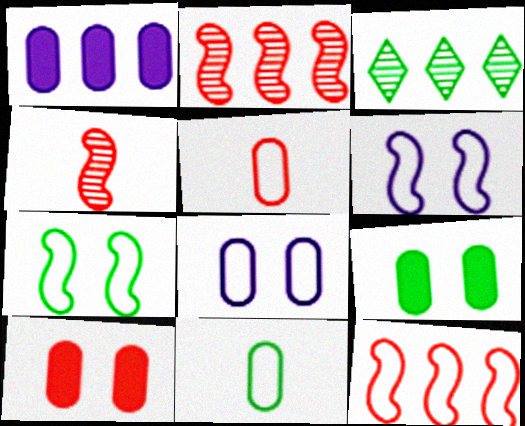[[1, 3, 12]]